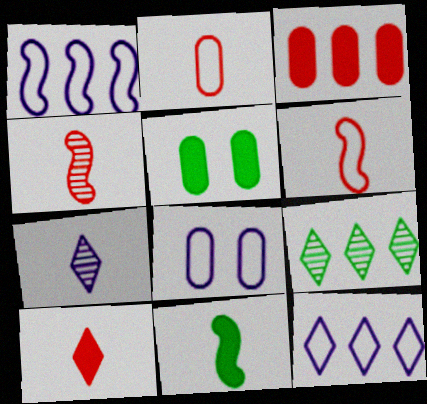[[1, 3, 9], 
[2, 4, 10], 
[2, 7, 11], 
[4, 5, 12]]